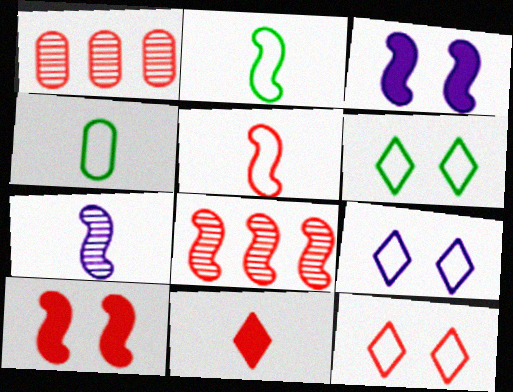[[2, 3, 8], 
[4, 7, 11], 
[5, 8, 10], 
[6, 9, 12]]